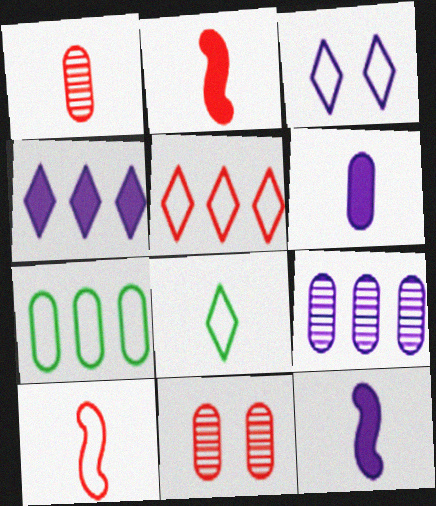[[1, 8, 12], 
[2, 5, 11], 
[3, 5, 8], 
[3, 7, 10], 
[3, 9, 12], 
[6, 7, 11]]